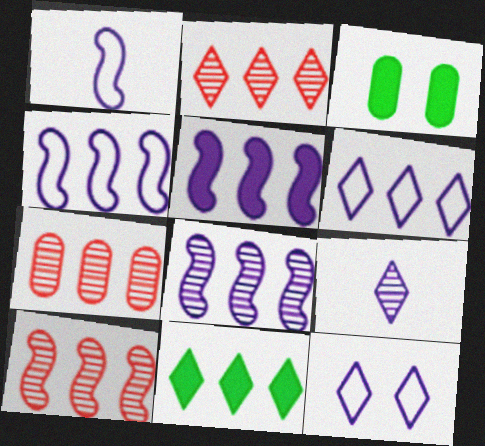[[1, 2, 3], 
[2, 6, 11], 
[2, 7, 10], 
[4, 5, 8], 
[4, 7, 11]]